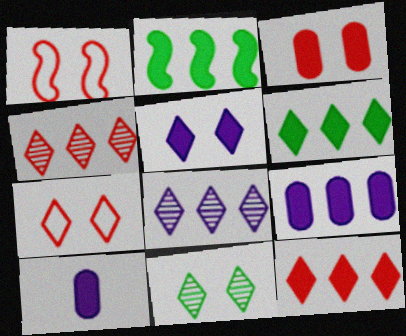[[2, 9, 12], 
[5, 7, 11]]